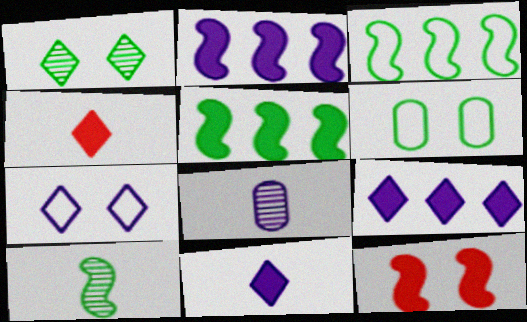[[2, 7, 8]]